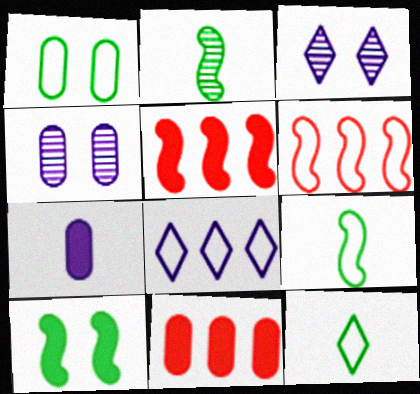[[3, 9, 11], 
[4, 5, 12]]